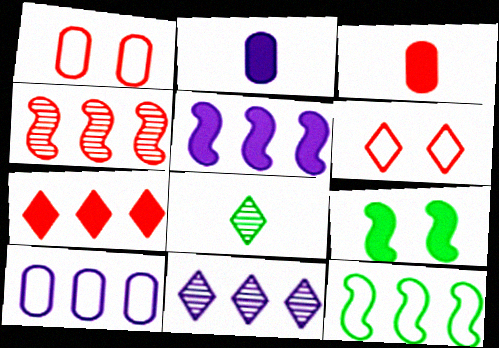[[1, 5, 8], 
[2, 7, 9], 
[3, 4, 6], 
[4, 5, 12], 
[5, 10, 11]]